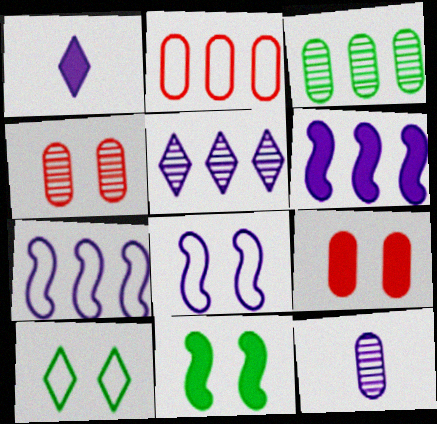[[3, 4, 12]]